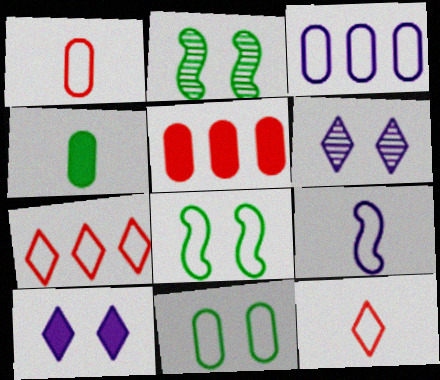[[1, 3, 11], 
[3, 8, 12], 
[7, 9, 11]]